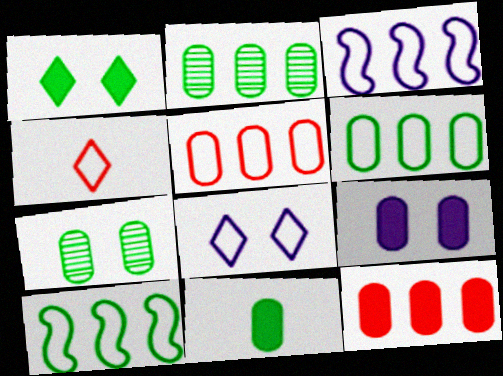[[6, 7, 11], 
[9, 11, 12]]